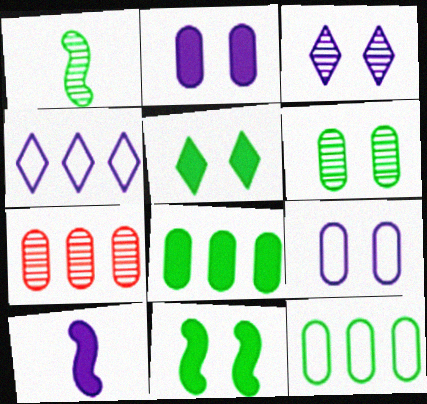[[1, 3, 7], 
[1, 5, 12]]